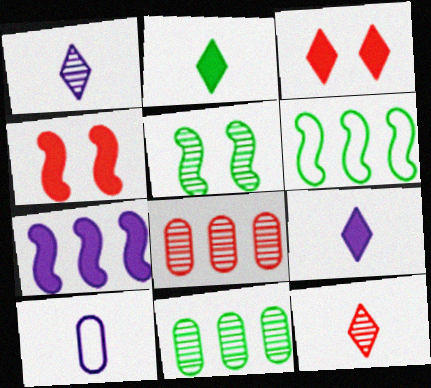[[1, 5, 8]]